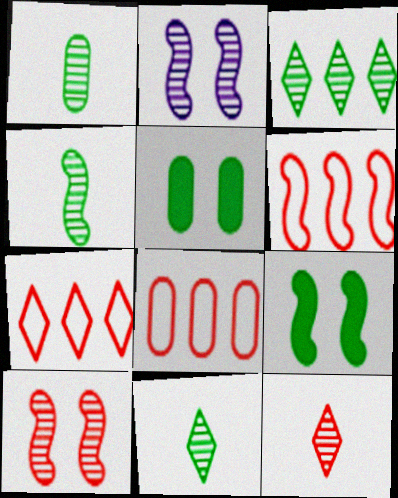[[1, 4, 11], 
[6, 7, 8]]